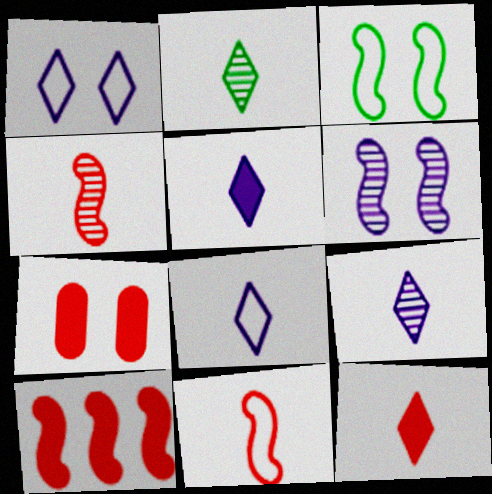[[2, 8, 12], 
[5, 8, 9], 
[7, 10, 12]]